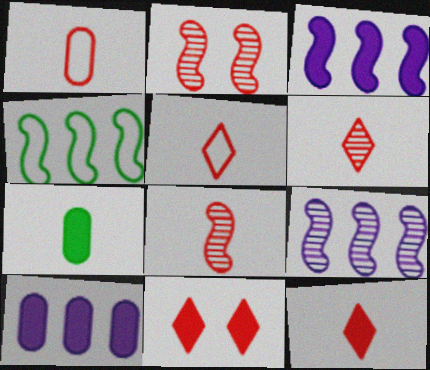[[1, 8, 12], 
[3, 7, 11], 
[5, 6, 12]]